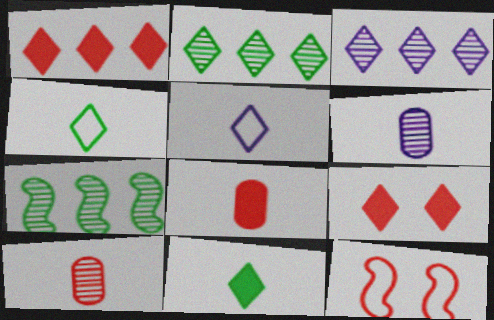[[1, 10, 12], 
[2, 5, 9], 
[3, 4, 9]]